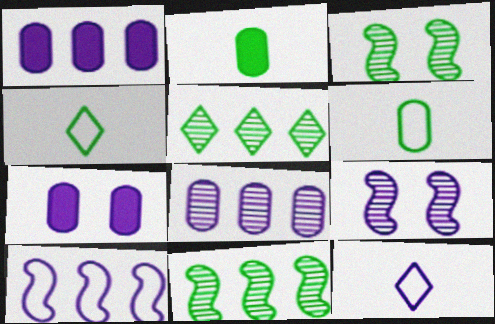[[1, 9, 12]]